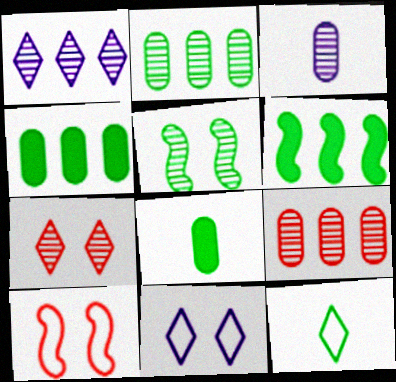[[1, 8, 10], 
[4, 5, 12]]